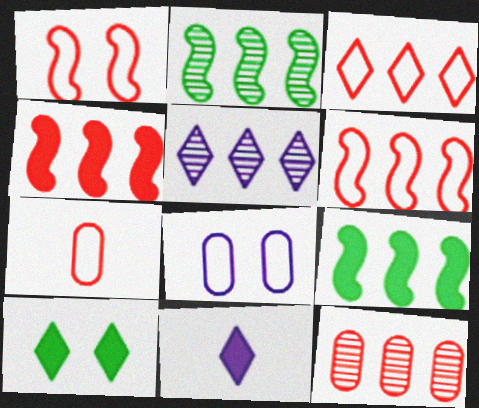[[1, 3, 7], 
[2, 5, 12], 
[3, 4, 12]]